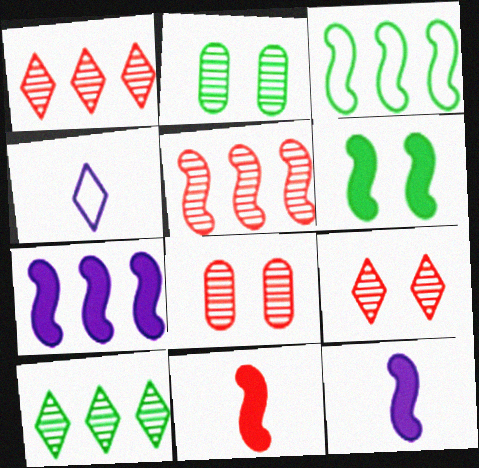[[3, 5, 7], 
[6, 7, 11]]